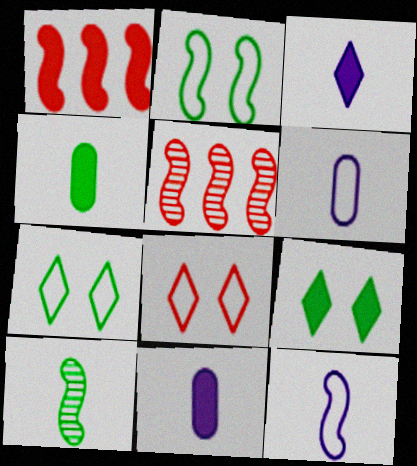[[1, 9, 11], 
[5, 6, 9], 
[5, 7, 11]]